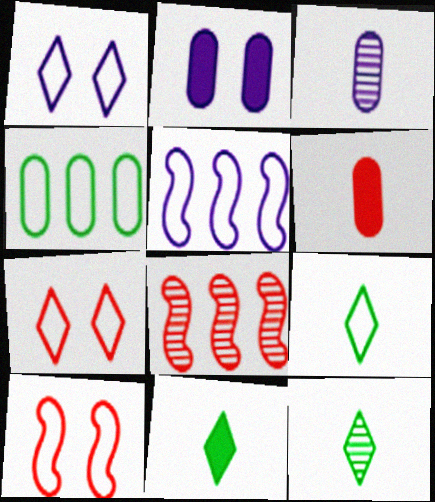[[2, 8, 9], 
[6, 7, 8], 
[9, 11, 12]]